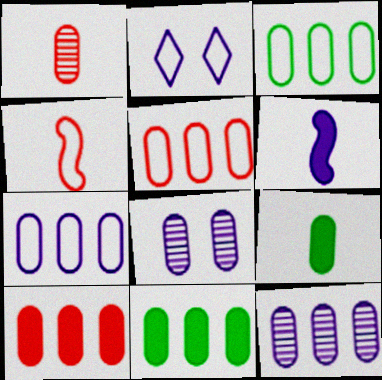[[2, 3, 4], 
[2, 6, 12], 
[3, 5, 7], 
[3, 10, 12], 
[5, 8, 9], 
[5, 11, 12]]